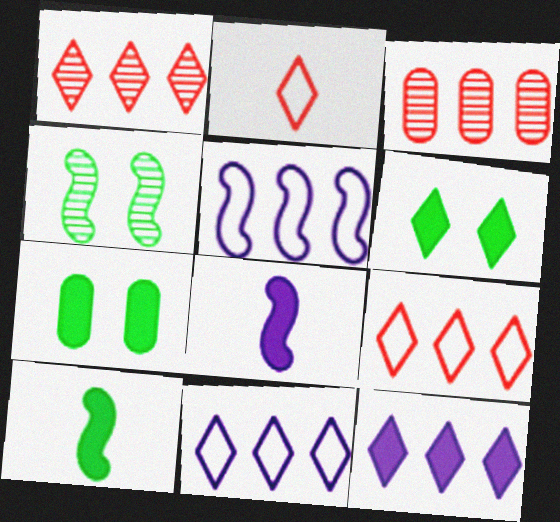[]